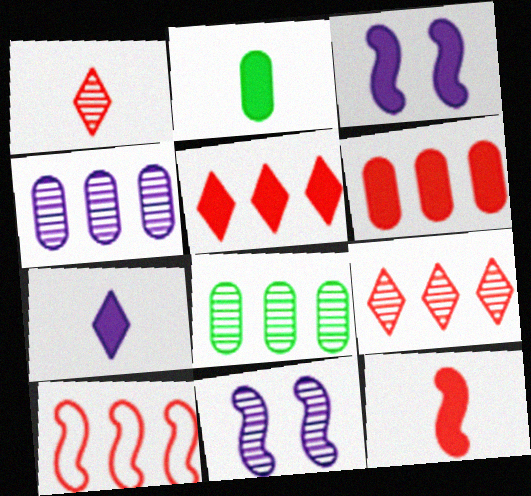[[1, 8, 11], 
[2, 3, 5], 
[2, 7, 12], 
[6, 9, 10]]